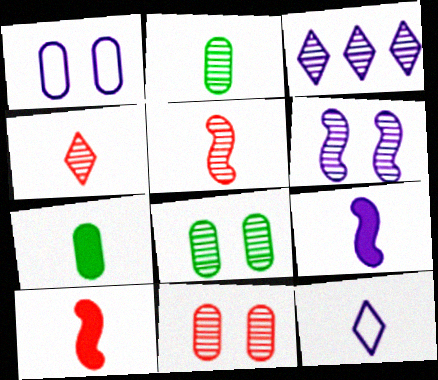[[1, 3, 9], 
[2, 10, 12], 
[3, 5, 8], 
[5, 7, 12]]